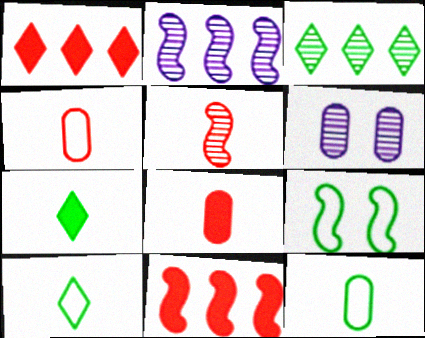[[3, 5, 6], 
[6, 10, 11]]